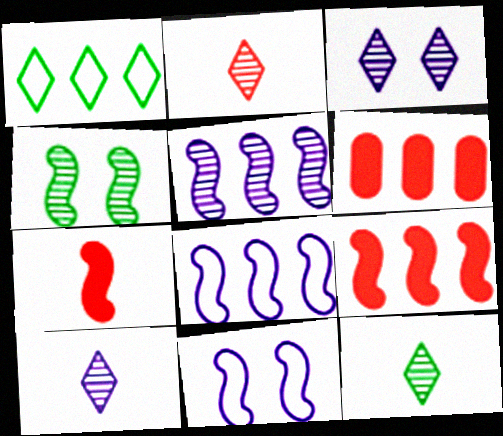[[1, 5, 6], 
[2, 10, 12], 
[4, 7, 8], 
[6, 11, 12]]